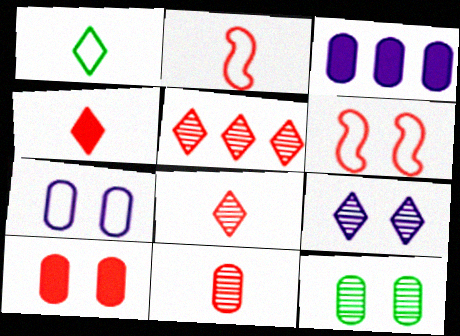[[2, 4, 11], 
[2, 5, 10], 
[7, 10, 12]]